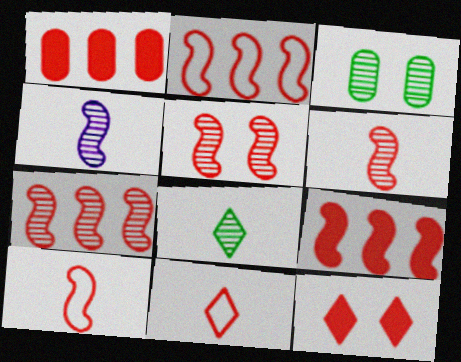[[1, 5, 11], 
[2, 7, 9], 
[5, 6, 7], 
[5, 9, 10]]